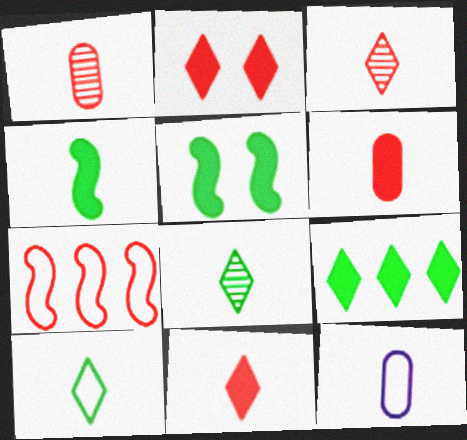[[1, 2, 7], 
[3, 4, 12]]